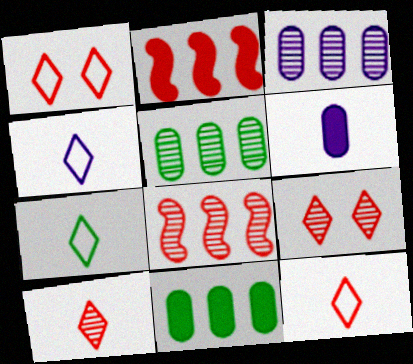[[4, 7, 12]]